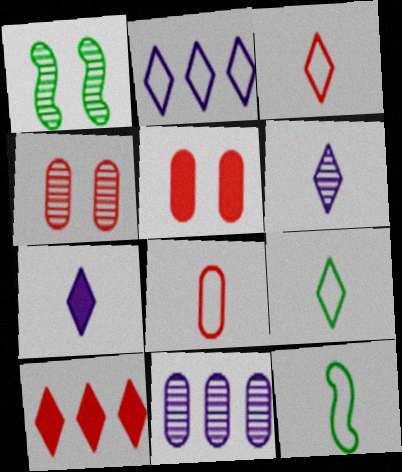[]